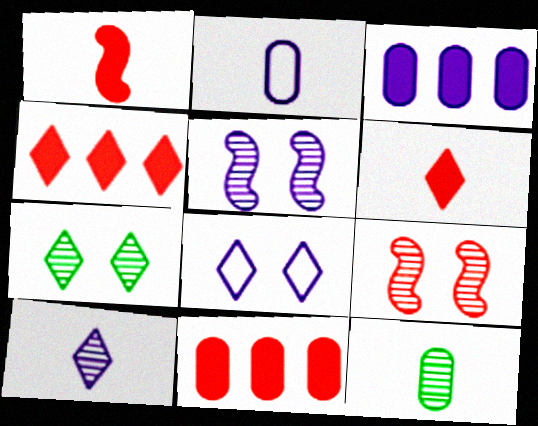[]